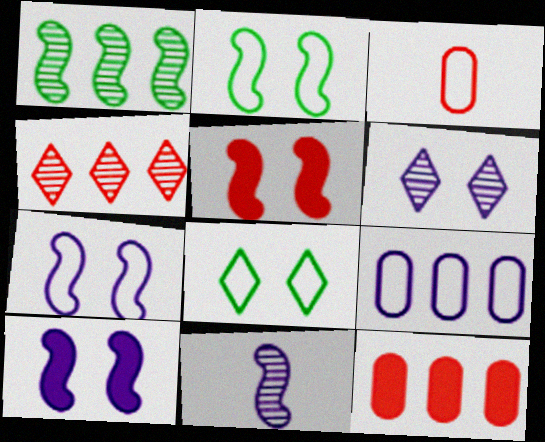[[3, 4, 5], 
[8, 11, 12]]